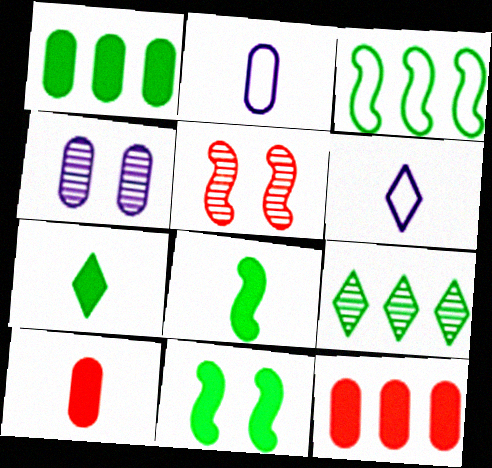[[1, 3, 9], 
[1, 5, 6], 
[1, 7, 11]]